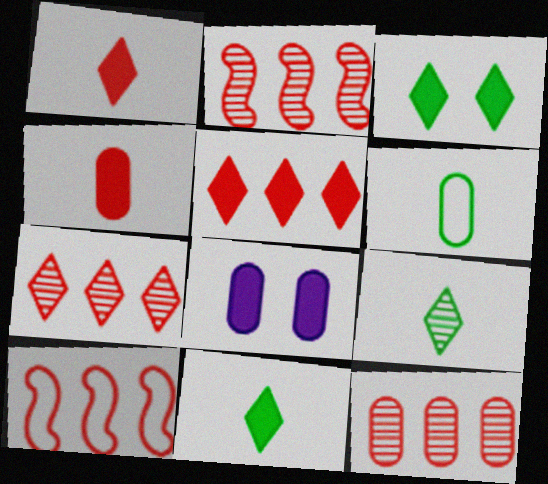[[2, 7, 12], 
[5, 10, 12], 
[6, 8, 12], 
[8, 9, 10]]